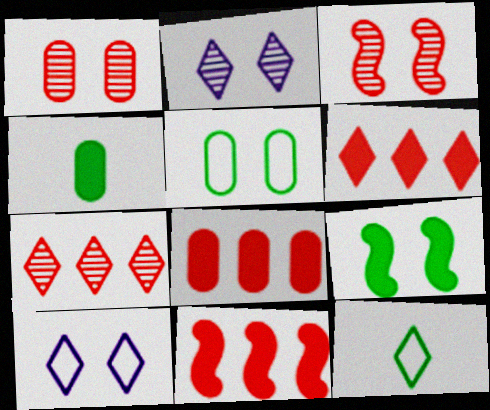[[1, 9, 10], 
[2, 6, 12], 
[6, 8, 11]]